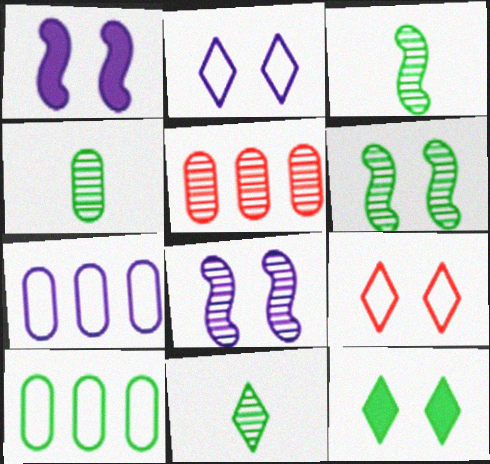[[3, 4, 11], 
[3, 10, 12], 
[5, 8, 11]]